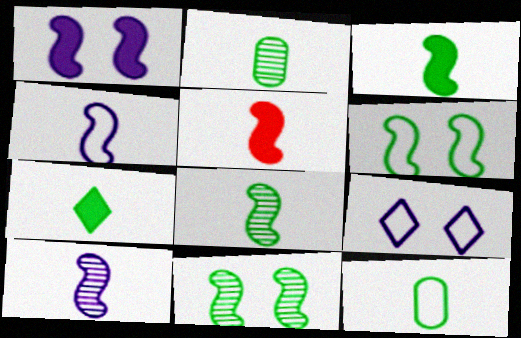[[4, 5, 8], 
[7, 8, 12]]